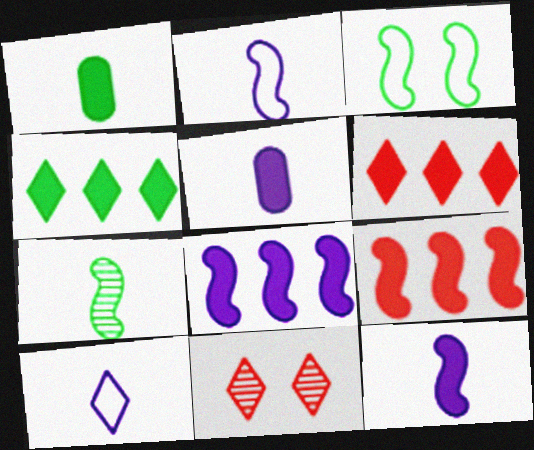[[4, 10, 11]]